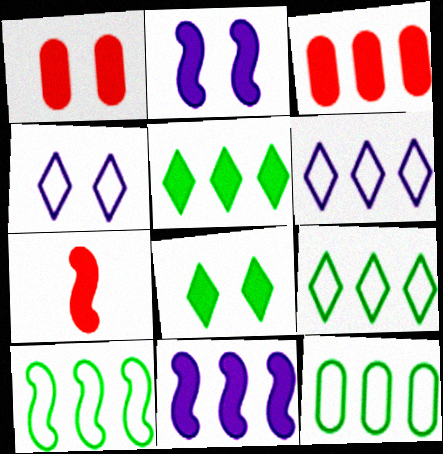[[1, 2, 8], 
[3, 5, 11], 
[9, 10, 12]]